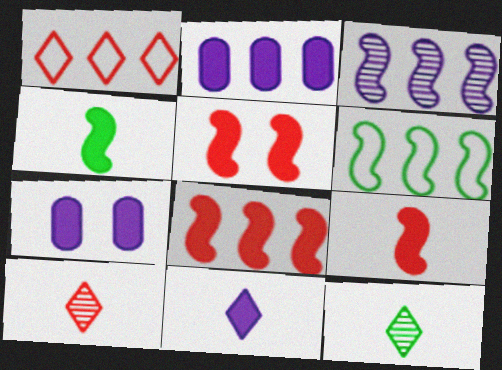[[3, 6, 8], 
[5, 8, 9], 
[6, 7, 10]]